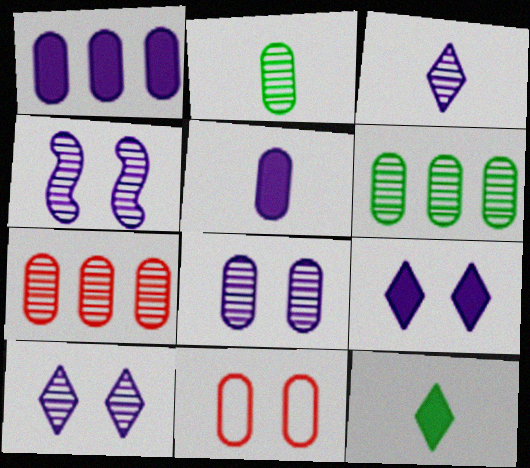[[1, 2, 11], 
[2, 7, 8], 
[4, 8, 10], 
[5, 6, 11]]